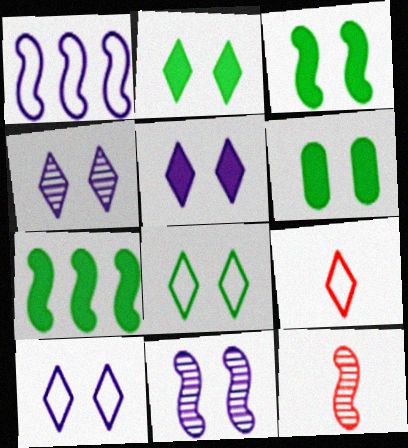[[1, 3, 12], 
[2, 3, 6], 
[4, 5, 10]]